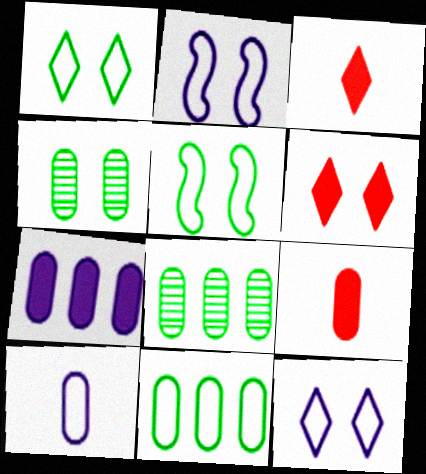[[2, 3, 8], 
[2, 4, 6]]